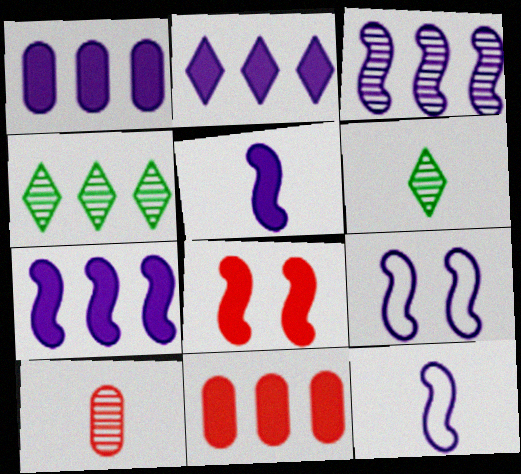[[1, 2, 7], 
[3, 5, 9], 
[6, 9, 11]]